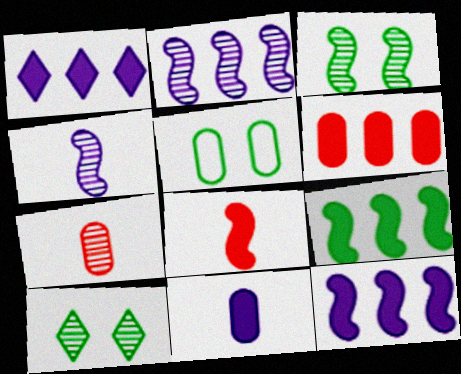[[1, 6, 9], 
[2, 7, 10]]